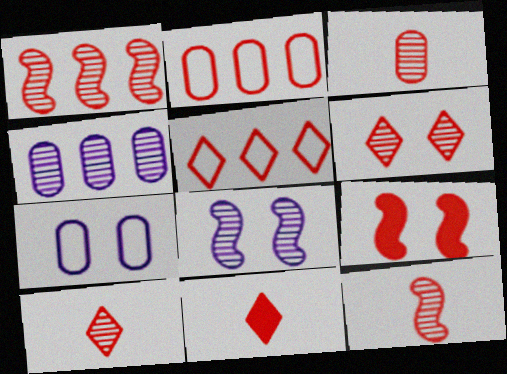[[1, 3, 6], 
[2, 9, 10], 
[3, 5, 9], 
[3, 10, 12], 
[5, 6, 11]]